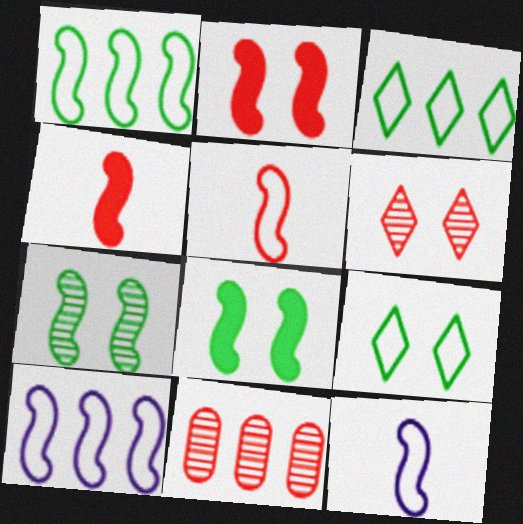[[4, 7, 10]]